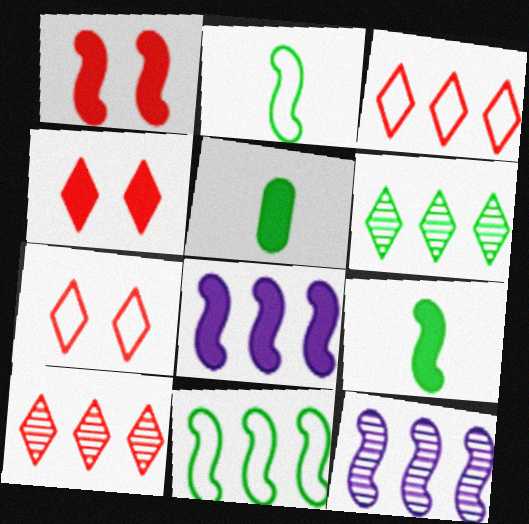[[1, 2, 12], 
[1, 8, 9], 
[4, 5, 8], 
[5, 7, 12]]